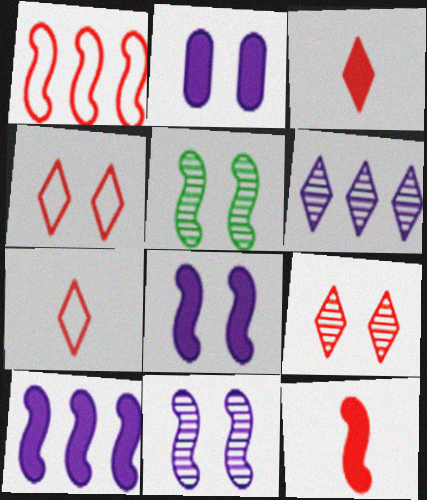[[2, 4, 5]]